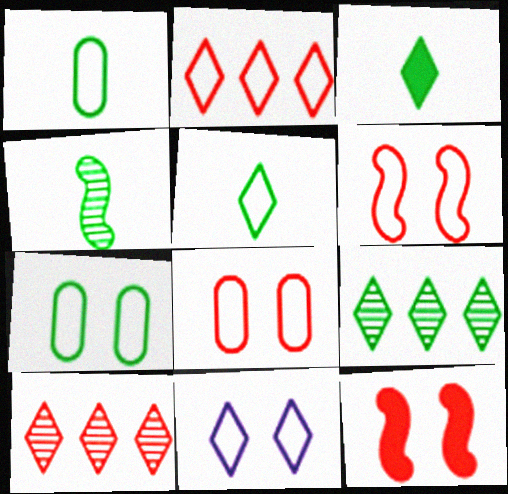[[1, 3, 4], 
[2, 5, 11], 
[3, 10, 11], 
[6, 7, 11]]